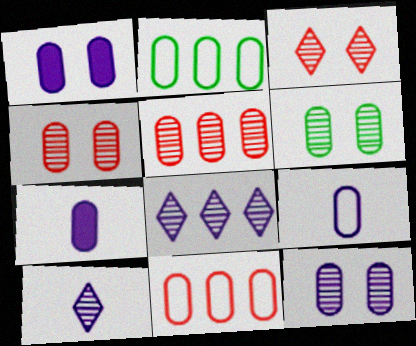[[2, 4, 7], 
[4, 6, 12], 
[6, 7, 11]]